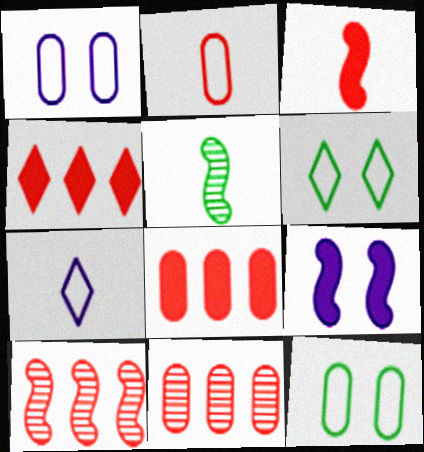[[1, 4, 5]]